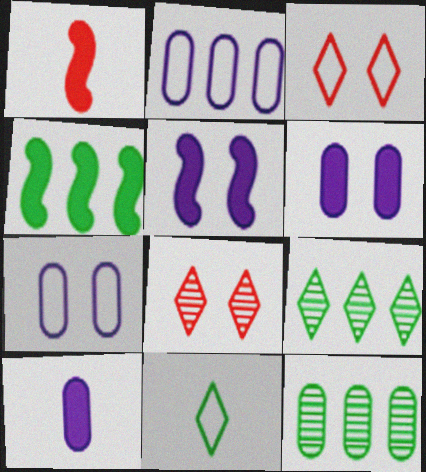[[1, 4, 5], 
[1, 7, 9]]